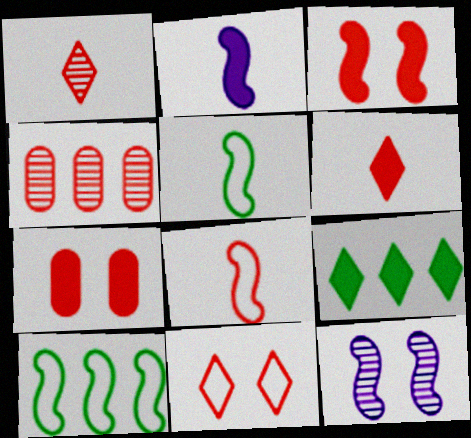[[2, 7, 9]]